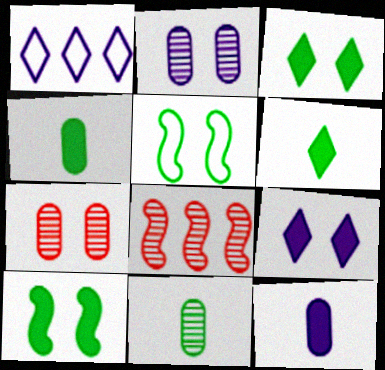[[5, 7, 9]]